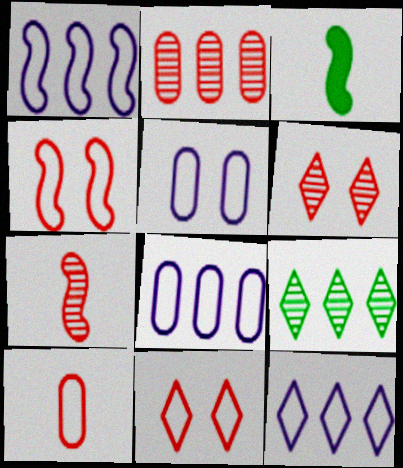[[1, 8, 12], 
[2, 6, 7], 
[3, 6, 8]]